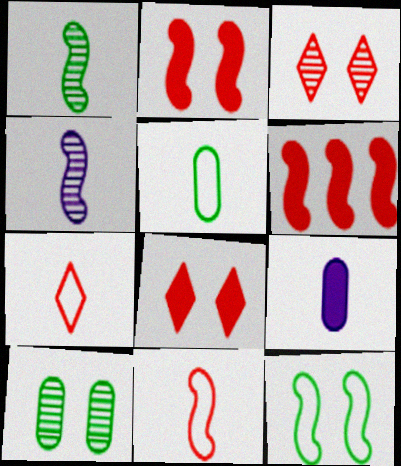[[1, 7, 9], 
[4, 6, 12]]